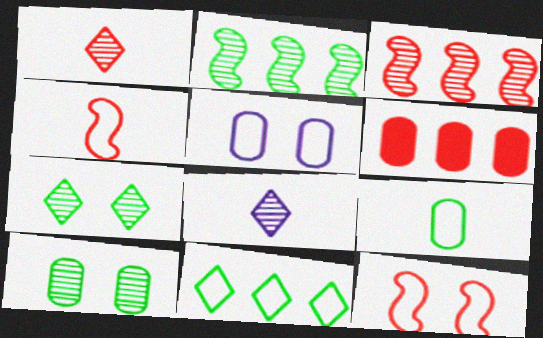[[1, 6, 12], 
[3, 8, 10], 
[4, 5, 11]]